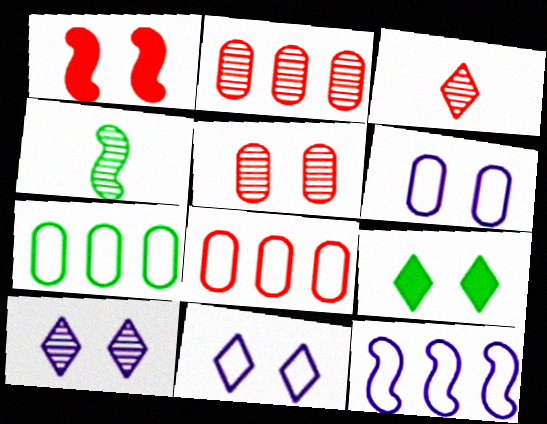[[1, 3, 8], 
[1, 4, 12], 
[2, 4, 10], 
[4, 7, 9]]